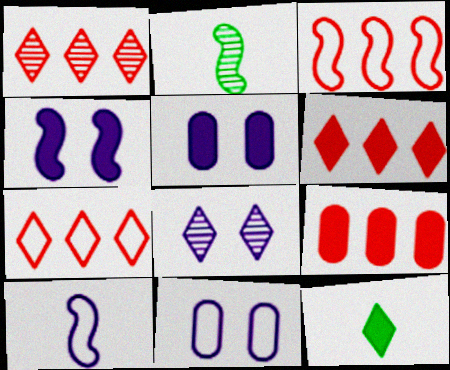[[1, 3, 9], 
[1, 6, 7], 
[2, 3, 4], 
[2, 5, 7], 
[2, 6, 11], 
[4, 8, 11], 
[4, 9, 12], 
[7, 8, 12]]